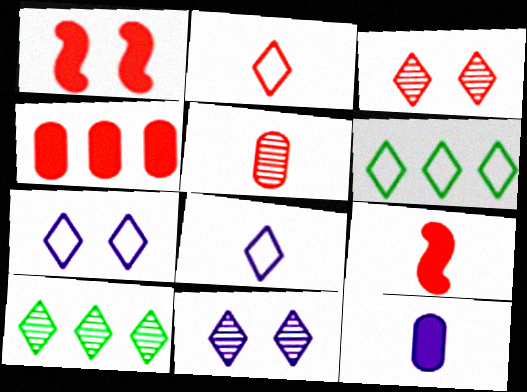[[2, 5, 9], 
[2, 6, 7]]